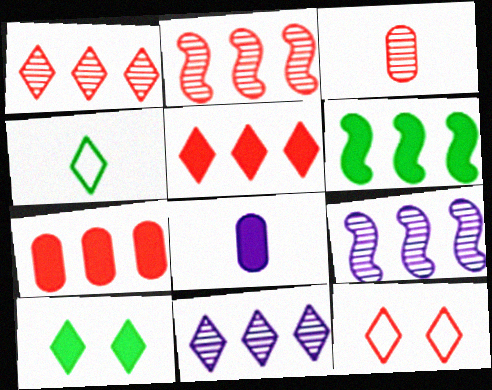[]